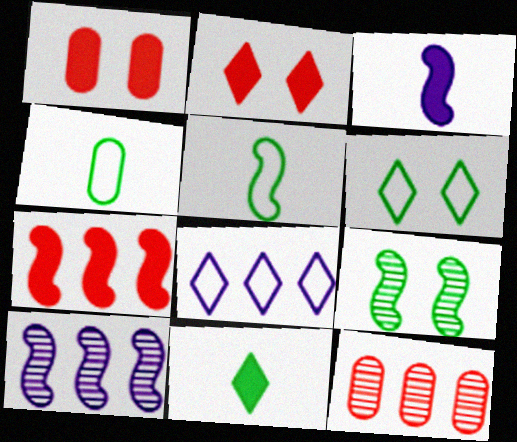[[2, 4, 10], 
[3, 6, 12]]